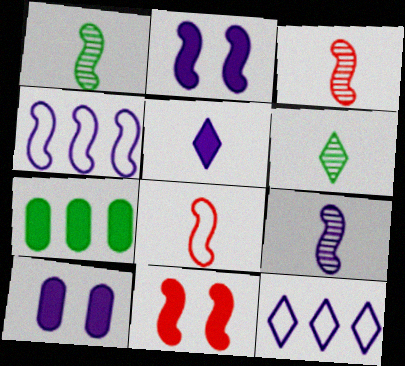[[1, 3, 9], 
[1, 4, 11], 
[2, 4, 9], 
[5, 7, 11], 
[9, 10, 12]]